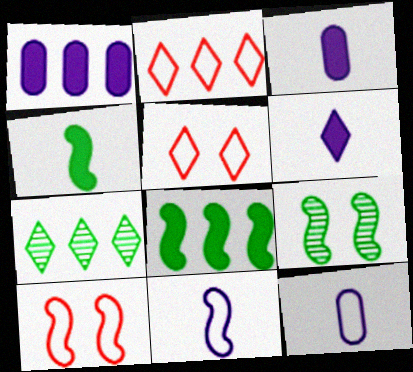[[2, 3, 9], 
[3, 7, 10], 
[5, 6, 7]]